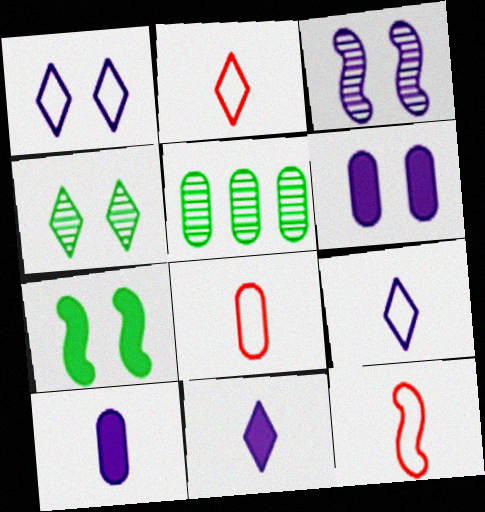[[1, 3, 6], 
[2, 8, 12], 
[5, 6, 8]]